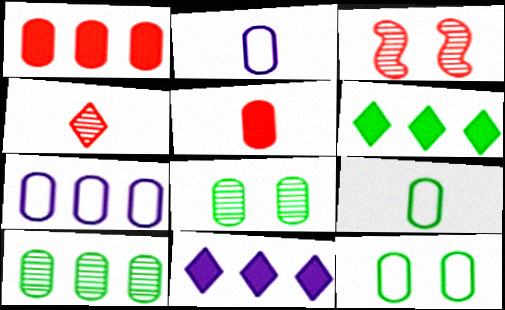[[1, 2, 8], 
[1, 7, 10], 
[2, 3, 6], 
[3, 9, 11], 
[5, 7, 8]]